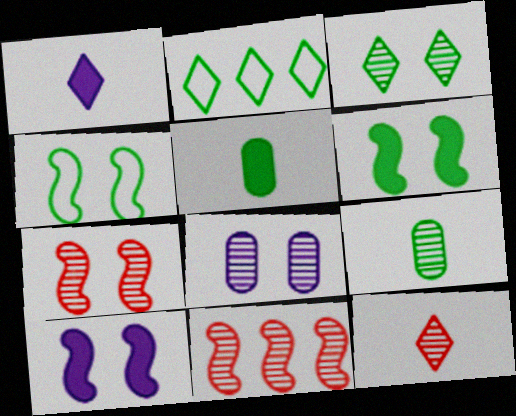[[2, 6, 9], 
[3, 7, 8], 
[4, 7, 10]]